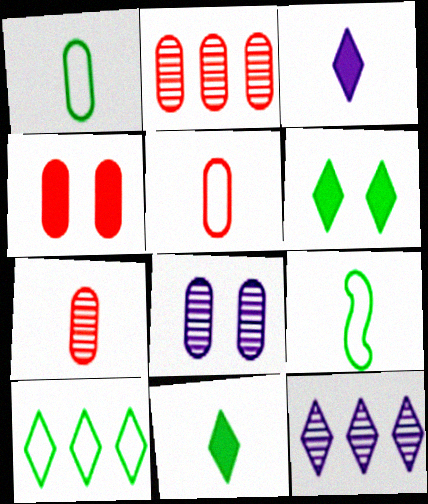[[2, 4, 5], 
[3, 7, 9], 
[4, 9, 12]]